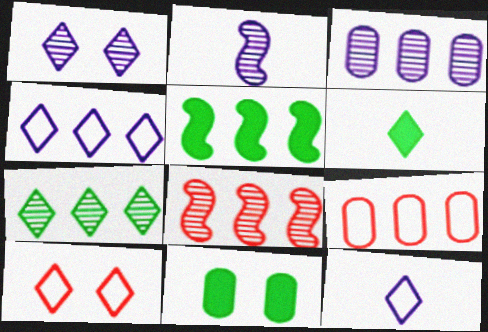[[1, 2, 3], 
[3, 7, 8], 
[5, 6, 11], 
[8, 11, 12]]